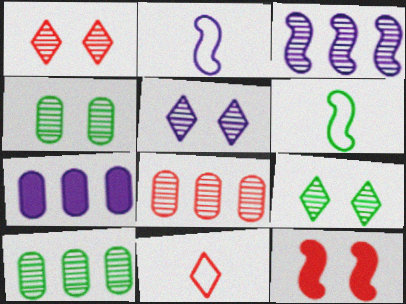[[1, 5, 9], 
[1, 6, 7], 
[2, 5, 7], 
[3, 6, 12], 
[8, 11, 12]]